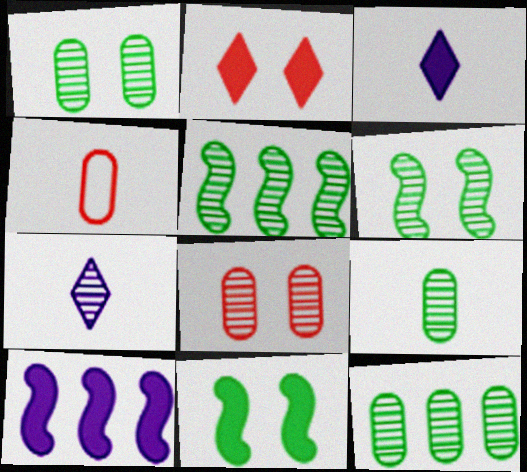[[1, 9, 12], 
[5, 7, 8]]